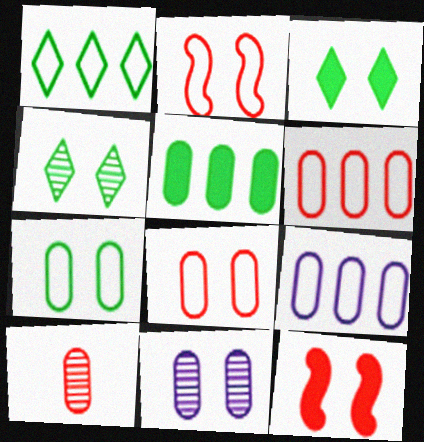[[2, 3, 11]]